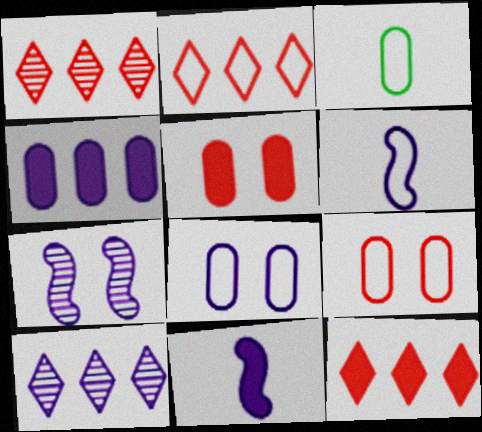[[1, 2, 12], 
[3, 7, 12], 
[8, 10, 11]]